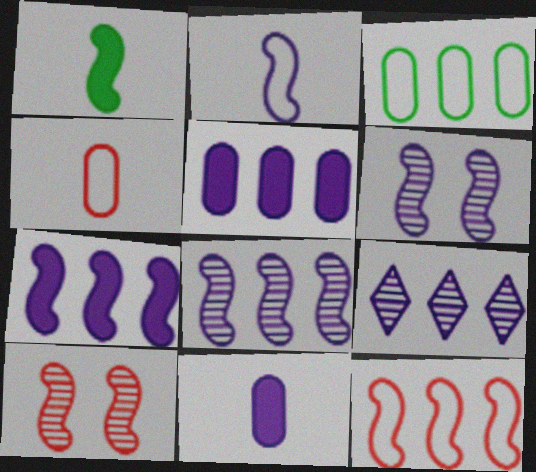[[1, 6, 12], 
[2, 6, 7]]